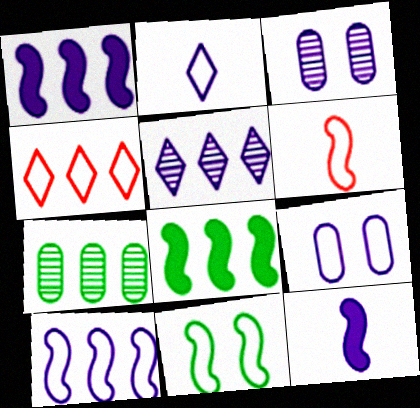[[1, 2, 3], 
[1, 4, 7], 
[2, 9, 10], 
[5, 9, 12], 
[6, 10, 11]]